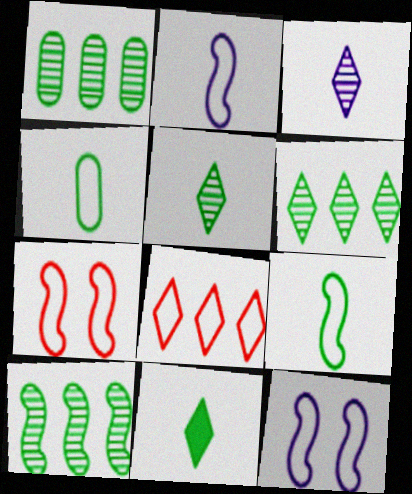[[1, 6, 10], 
[4, 8, 12]]